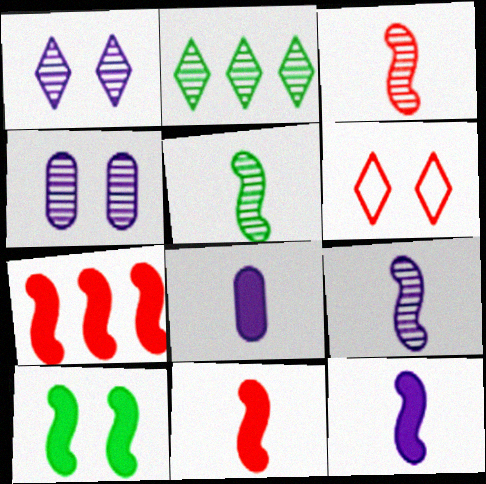[[2, 3, 4], 
[3, 5, 9], 
[4, 6, 10], 
[7, 10, 12]]